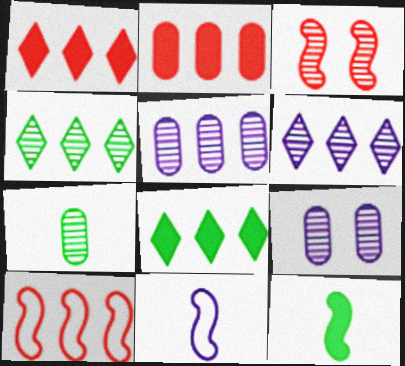[[3, 6, 7], 
[5, 8, 10]]